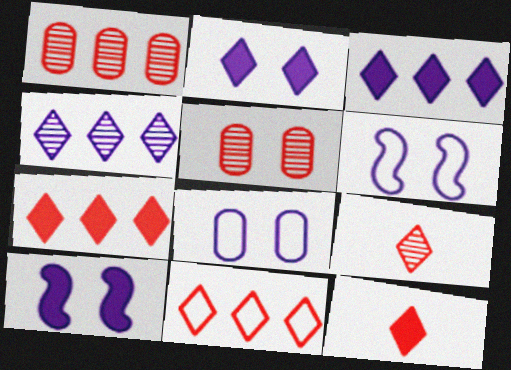[]